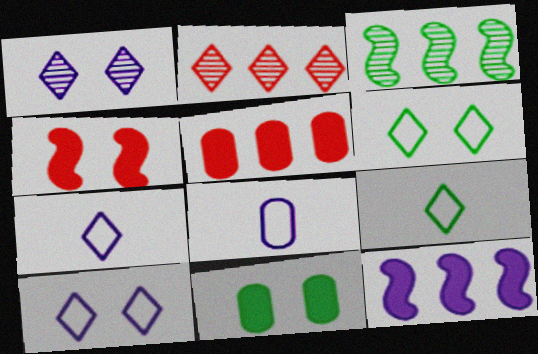[[1, 8, 12], 
[3, 9, 11]]